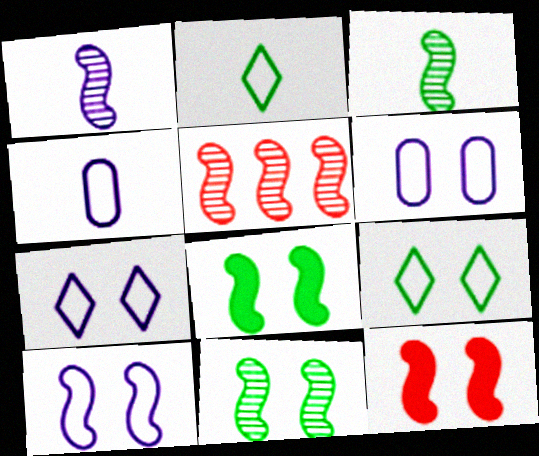[[1, 5, 11], 
[6, 7, 10], 
[10, 11, 12]]